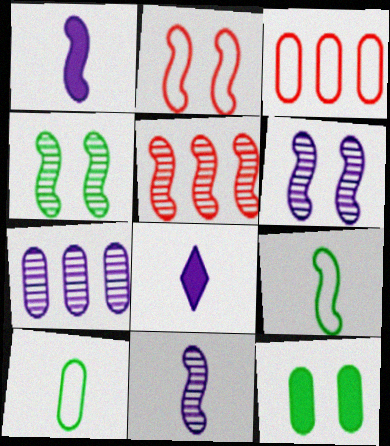[[3, 4, 8], 
[4, 5, 11]]